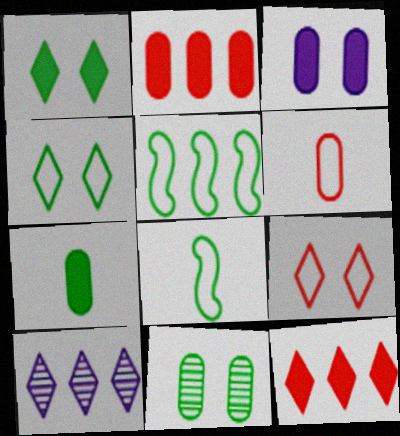[[2, 3, 7], 
[2, 5, 10]]